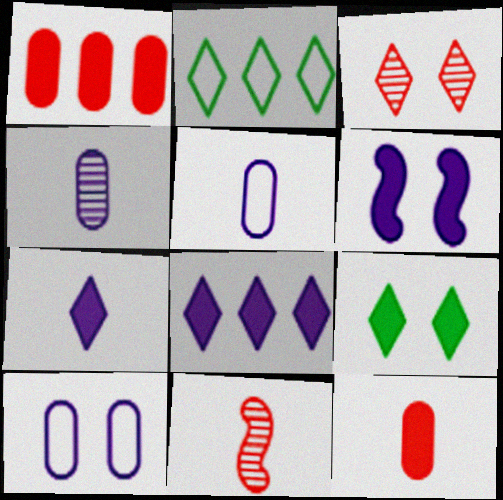[[2, 3, 7]]